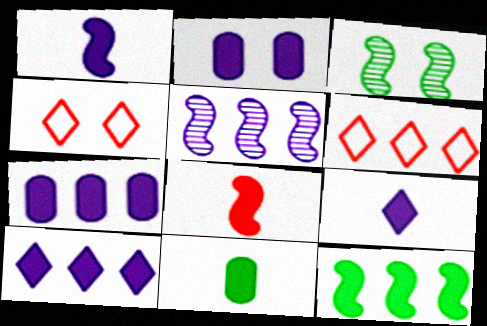[[1, 2, 10], 
[2, 3, 4], 
[4, 5, 11], 
[8, 9, 11]]